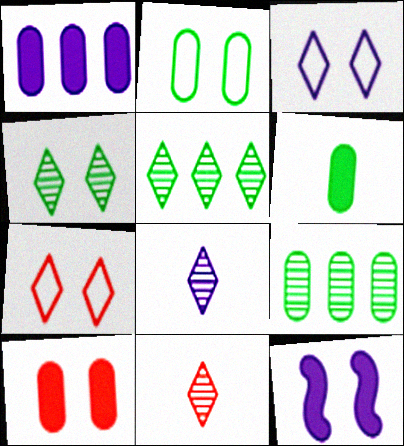[[1, 6, 10], 
[2, 6, 9]]